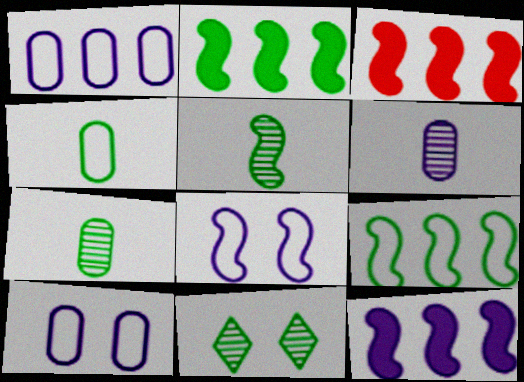[[2, 3, 12], 
[2, 4, 11], 
[3, 5, 8]]